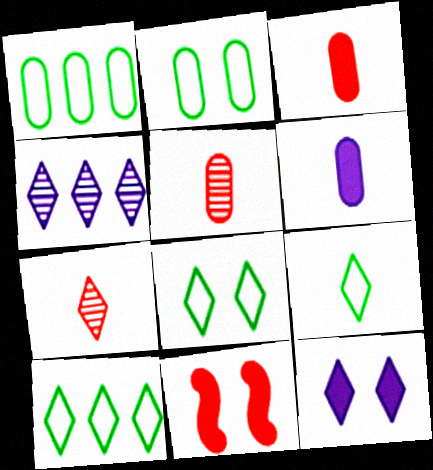[[7, 10, 12], 
[8, 9, 10]]